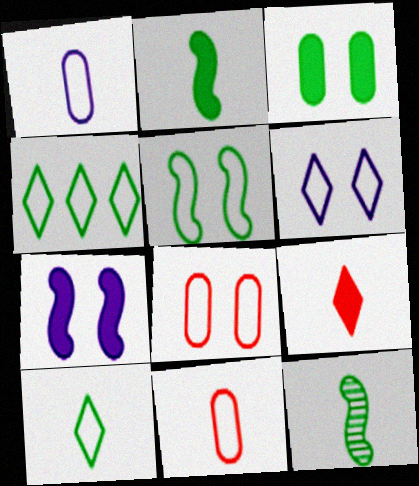[[1, 9, 12], 
[3, 4, 12], 
[5, 6, 8]]